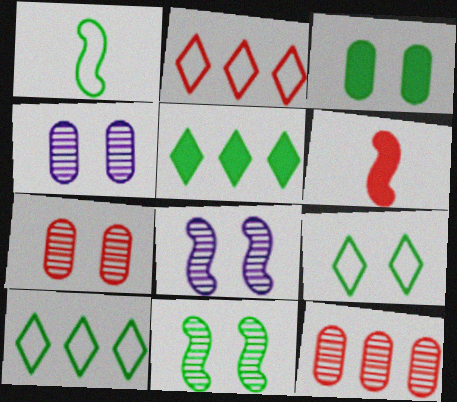[[2, 6, 7], 
[3, 9, 11], 
[4, 6, 10]]